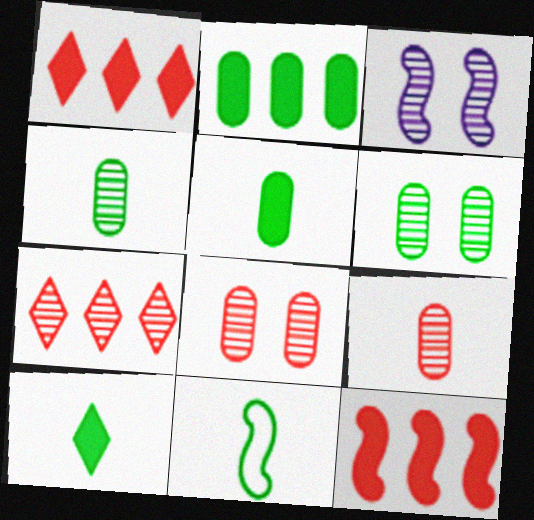[[3, 4, 7], 
[3, 11, 12], 
[4, 10, 11]]